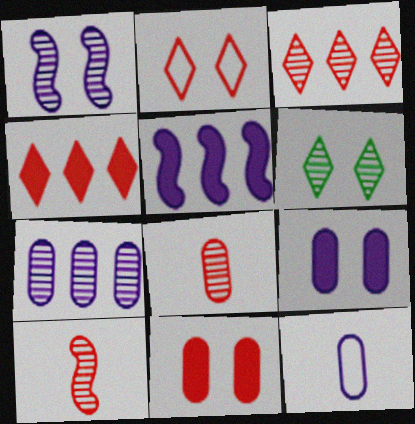[[6, 7, 10], 
[7, 9, 12]]